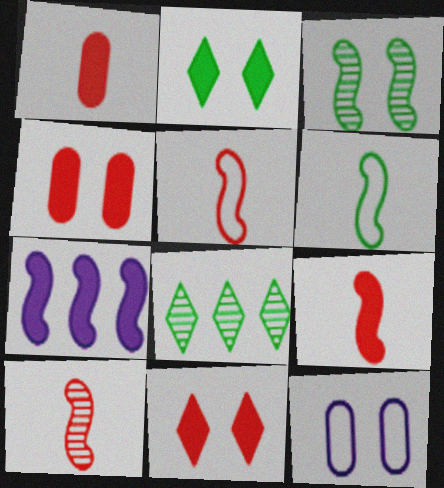[[1, 2, 7], 
[3, 5, 7], 
[3, 11, 12], 
[5, 9, 10], 
[8, 9, 12]]